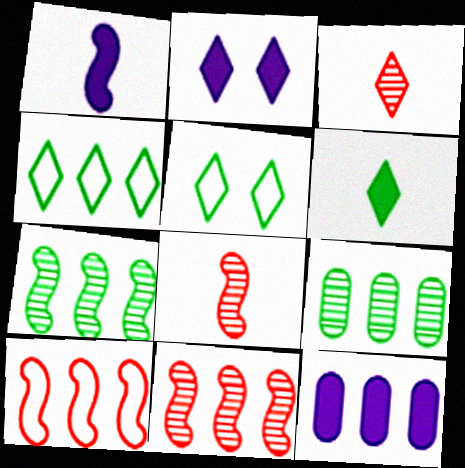[[1, 2, 12], 
[2, 3, 4], 
[4, 11, 12], 
[5, 8, 12]]